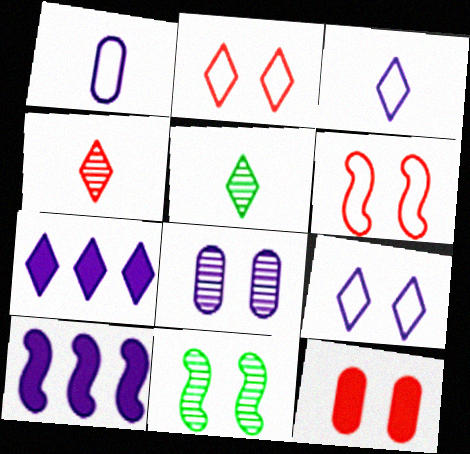[[2, 5, 7], 
[3, 8, 10], 
[9, 11, 12]]